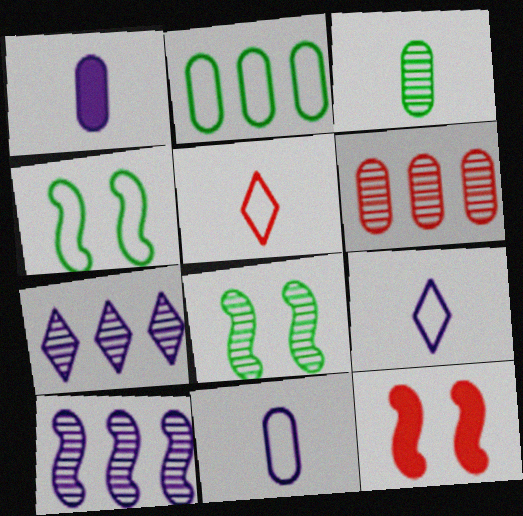[[5, 6, 12]]